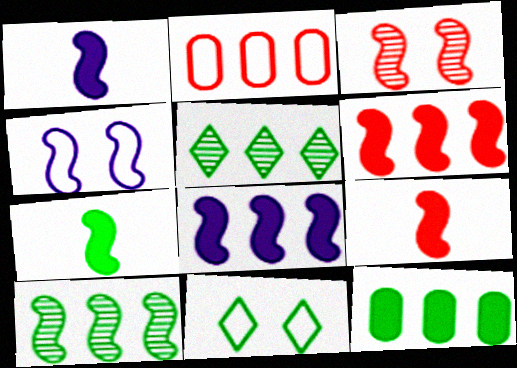[[1, 7, 9], 
[2, 5, 8], 
[4, 9, 10]]